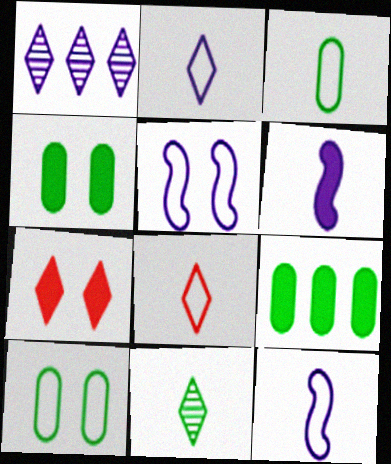[[3, 8, 12], 
[6, 7, 9]]